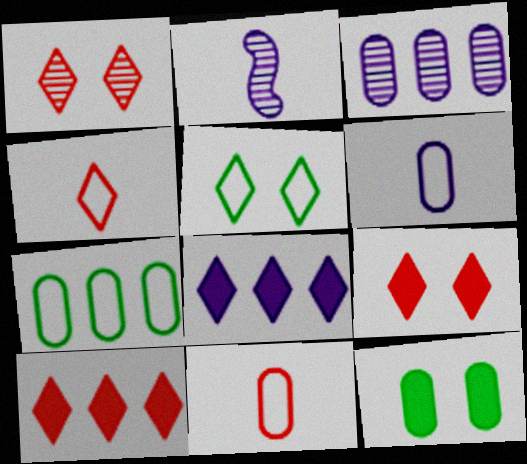[[1, 4, 10], 
[2, 7, 9], 
[3, 11, 12]]